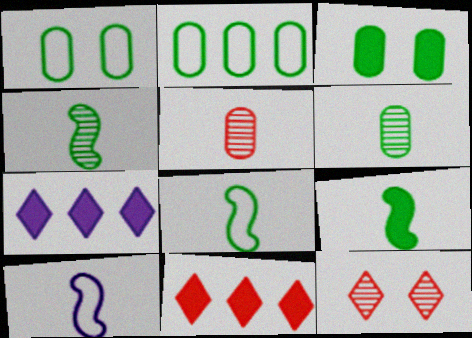[[2, 3, 6], 
[4, 8, 9]]